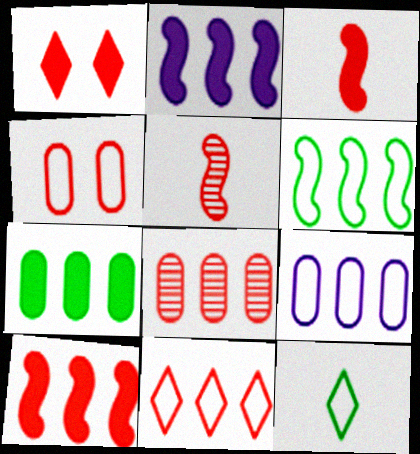[[6, 9, 11], 
[7, 8, 9], 
[8, 10, 11]]